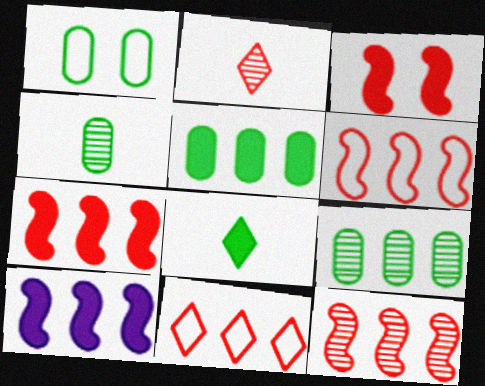[[1, 2, 10], 
[1, 4, 5], 
[6, 7, 12], 
[9, 10, 11]]